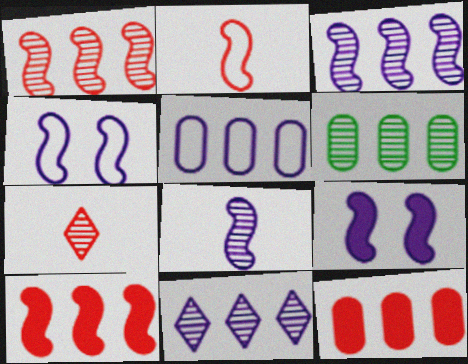[[1, 6, 11], 
[5, 6, 12]]